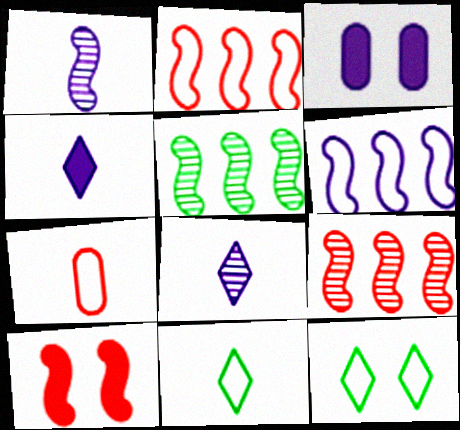[[3, 6, 8], 
[3, 9, 11], 
[6, 7, 12]]